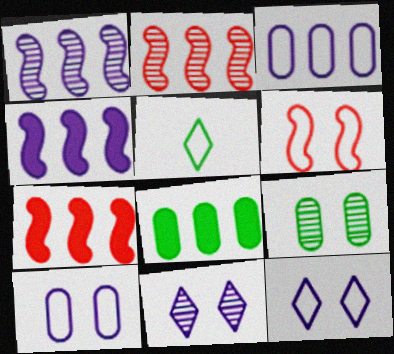[[3, 5, 6]]